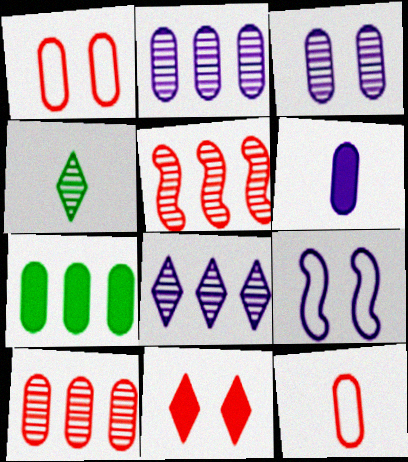[[3, 4, 5], 
[3, 7, 12], 
[5, 11, 12], 
[6, 8, 9]]